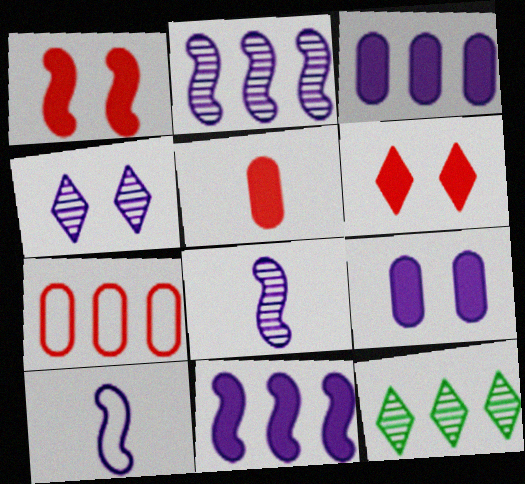[[3, 4, 10], 
[7, 11, 12]]